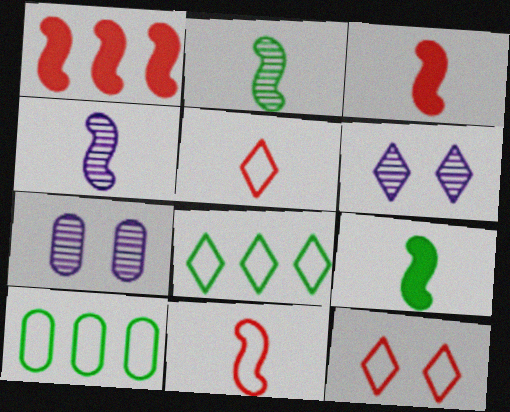[[3, 6, 10], 
[3, 7, 8], 
[4, 9, 11]]